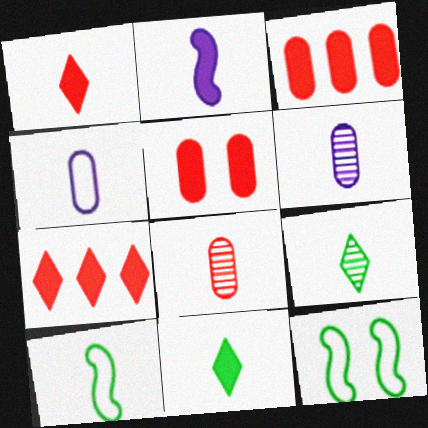[[1, 6, 10], 
[6, 7, 12]]